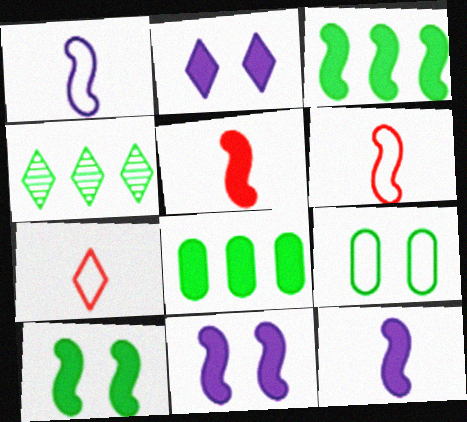[[2, 4, 7], 
[2, 5, 8], 
[3, 5, 11]]